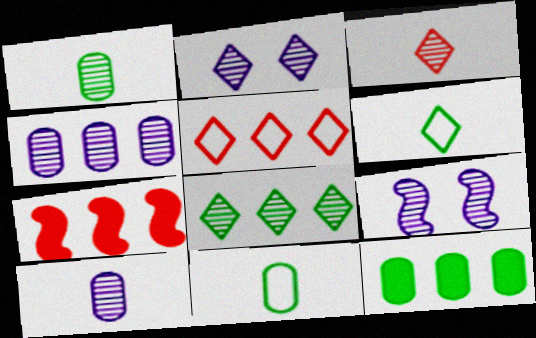[[2, 3, 8], 
[2, 7, 11]]